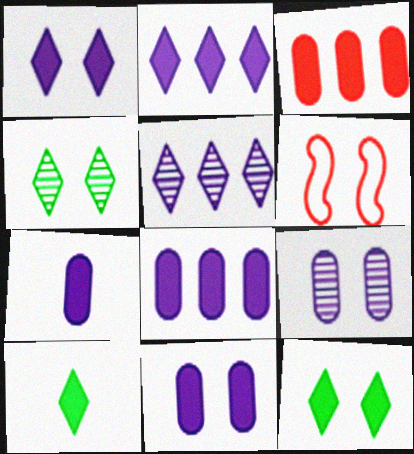[[4, 6, 11], 
[6, 9, 12], 
[7, 8, 11]]